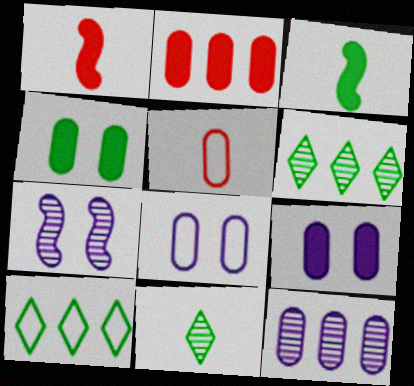[[1, 6, 8], 
[4, 5, 12]]